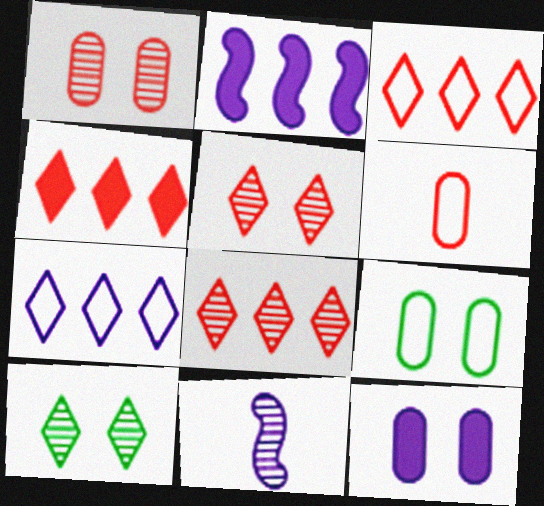[[1, 9, 12], 
[2, 6, 10], 
[3, 4, 8], 
[4, 9, 11], 
[7, 11, 12]]